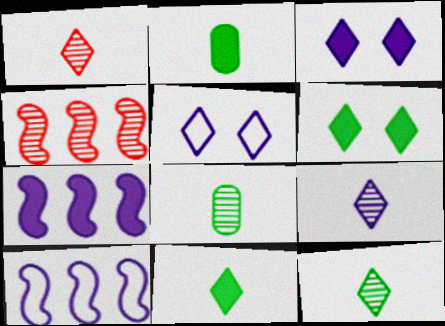[[1, 9, 12], 
[2, 4, 5]]